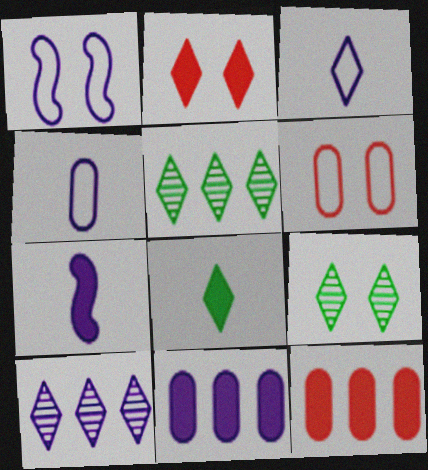[[2, 3, 5], 
[5, 6, 7]]